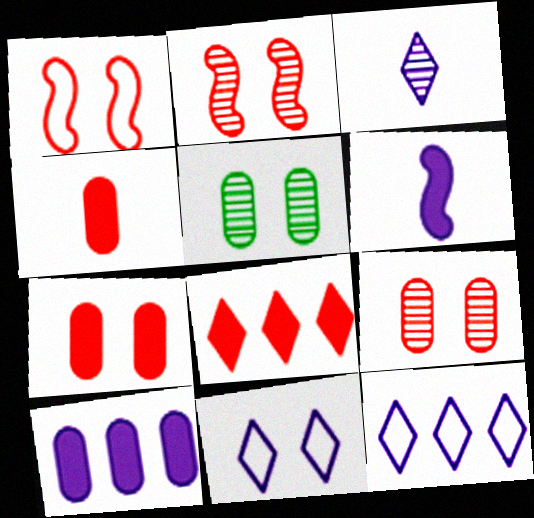[]